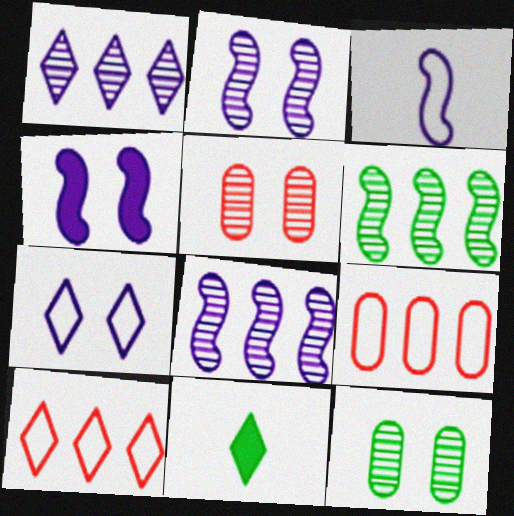[[2, 9, 11], 
[3, 4, 8]]